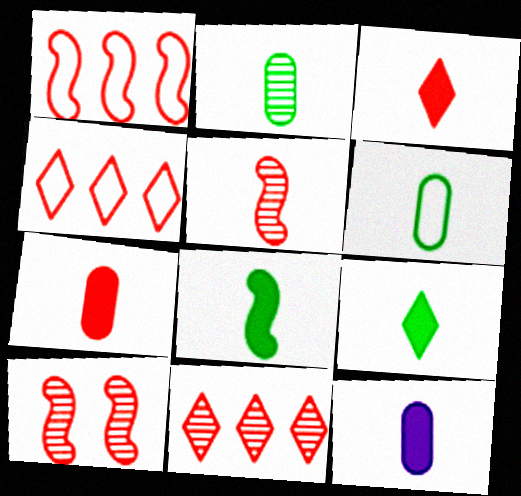[[3, 8, 12], 
[4, 7, 10]]